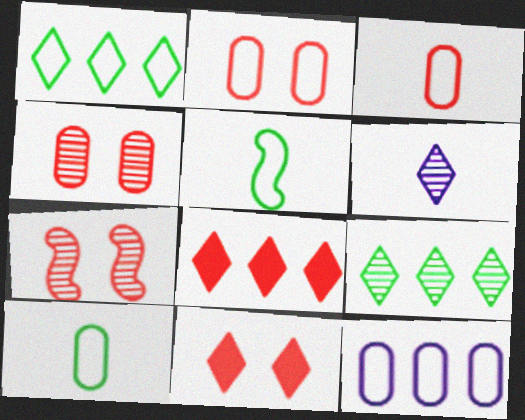[[1, 6, 11], 
[2, 7, 11], 
[2, 10, 12], 
[3, 7, 8]]